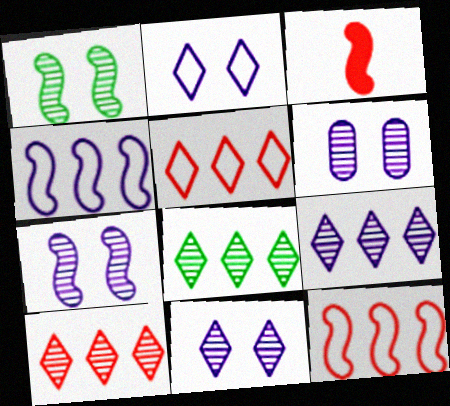[[1, 3, 4], 
[6, 7, 11], 
[8, 9, 10]]